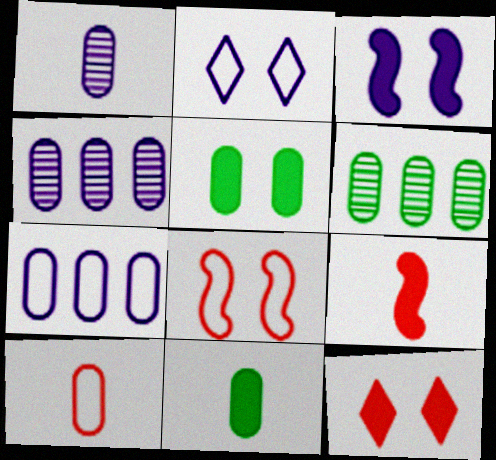[[1, 10, 11], 
[2, 6, 9], 
[3, 5, 12], 
[4, 5, 10]]